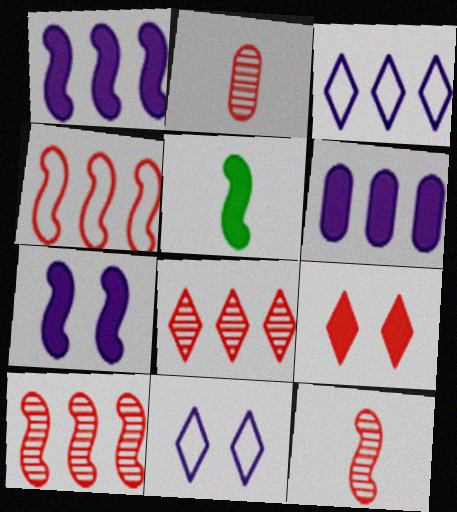[[2, 4, 9], 
[5, 6, 9]]